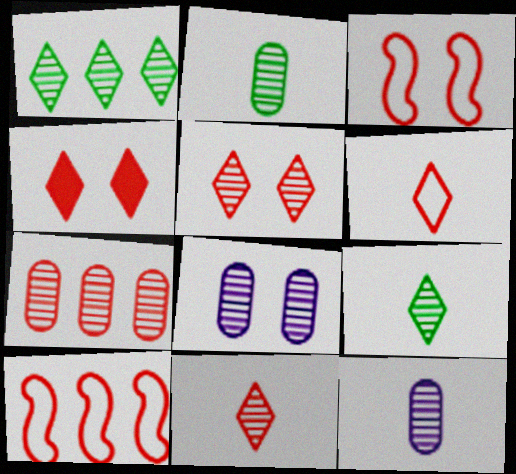[[2, 7, 8]]